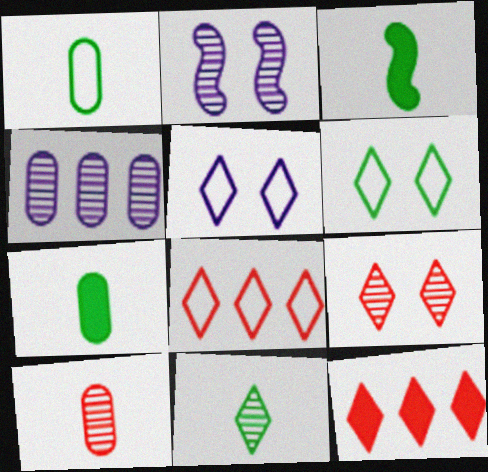[[1, 2, 12], 
[1, 3, 11], 
[2, 7, 8], 
[5, 11, 12]]